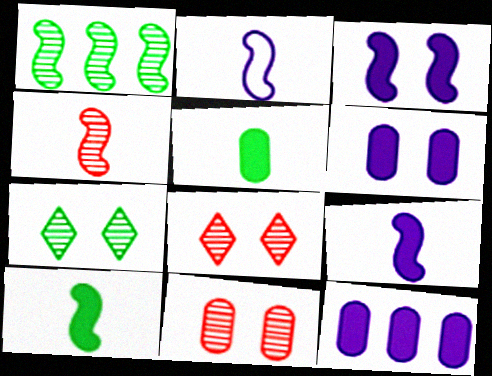[[2, 4, 10]]